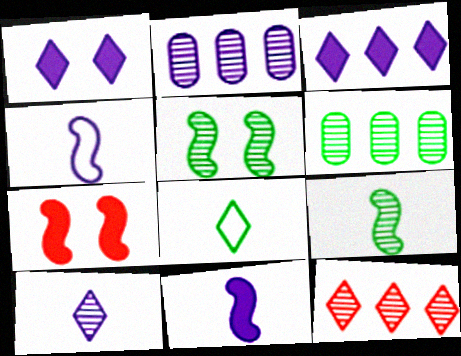[[1, 2, 4], 
[1, 8, 12], 
[2, 7, 8]]